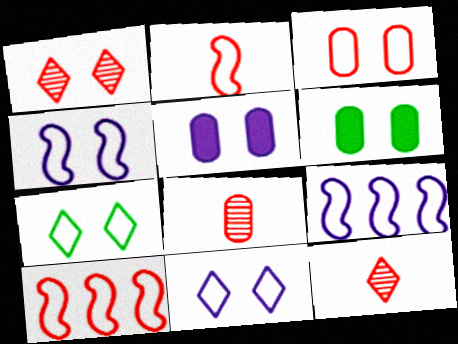[[1, 4, 6], 
[3, 4, 7], 
[6, 9, 12]]